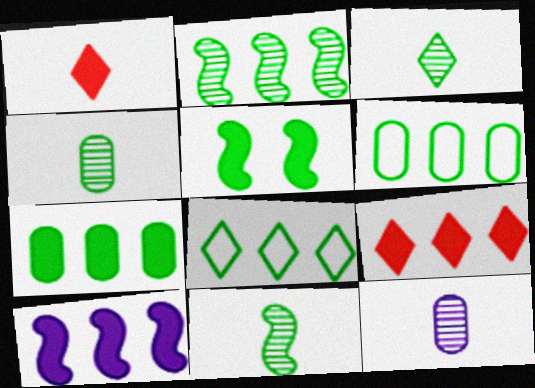[[2, 7, 8], 
[3, 4, 11], 
[3, 5, 6], 
[4, 5, 8], 
[7, 9, 10]]